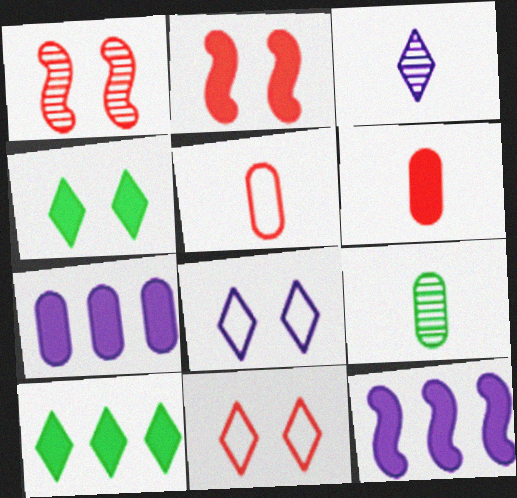[[3, 10, 11], 
[4, 6, 12], 
[9, 11, 12]]